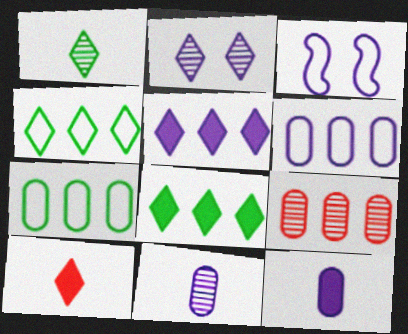[[2, 4, 10], 
[3, 5, 11]]